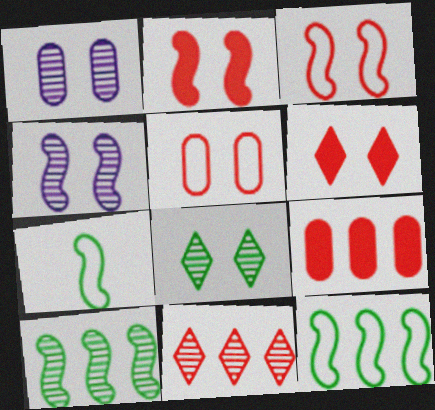[]